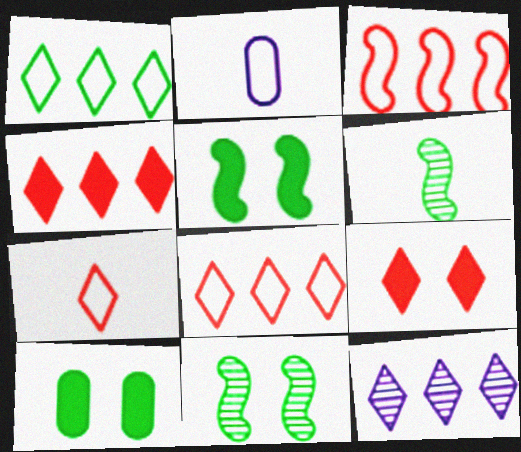[[1, 4, 12], 
[1, 6, 10], 
[2, 4, 11]]